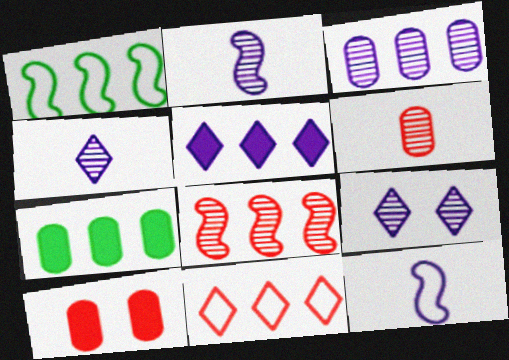[[1, 4, 10], 
[2, 3, 9]]